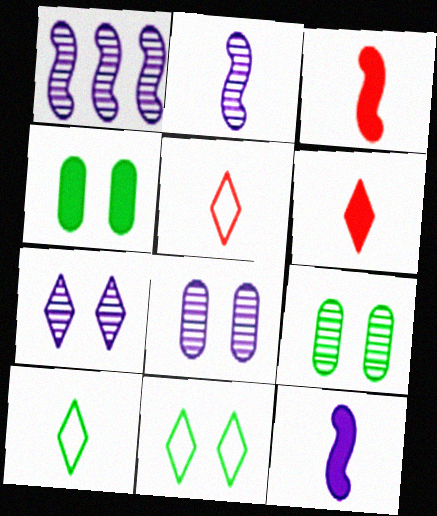[[1, 4, 5]]